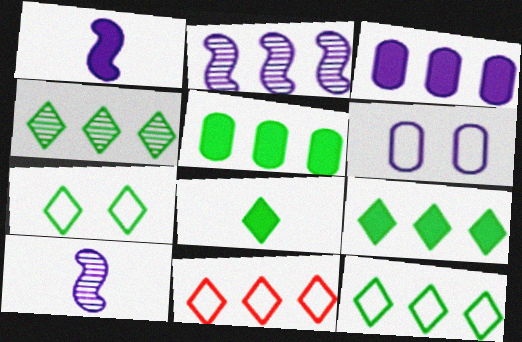[[2, 5, 11], 
[4, 7, 8], 
[4, 9, 12]]